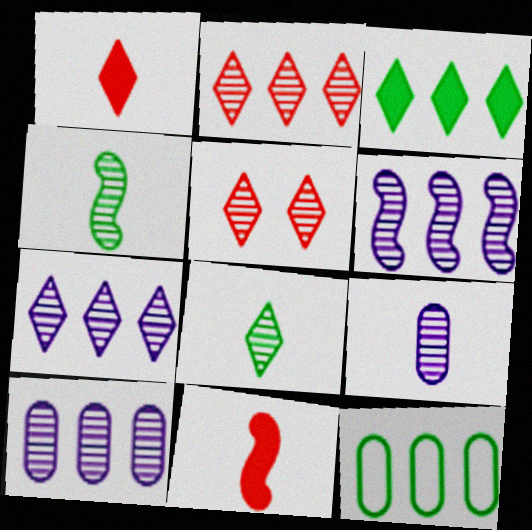[[4, 5, 10], 
[5, 7, 8], 
[6, 7, 10]]